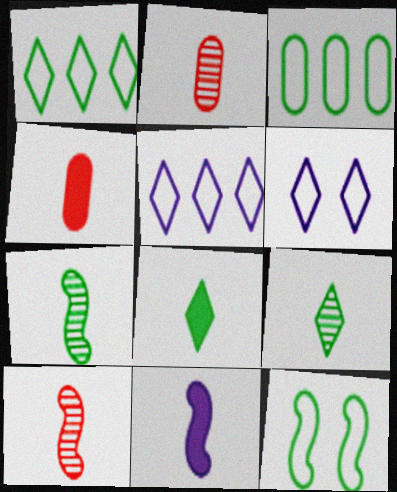[[4, 8, 11]]